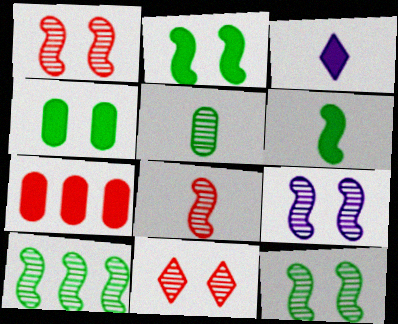[[1, 9, 12], 
[2, 3, 7], 
[8, 9, 10]]